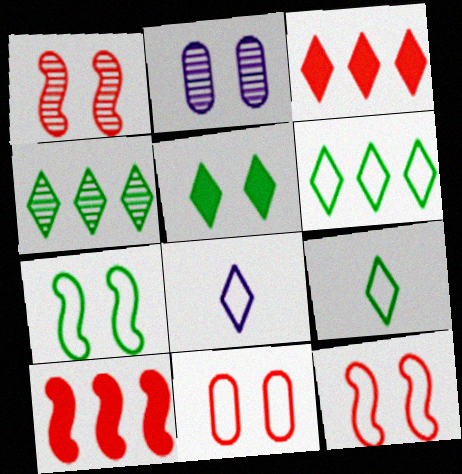[[2, 5, 12], 
[2, 9, 10], 
[4, 5, 9]]